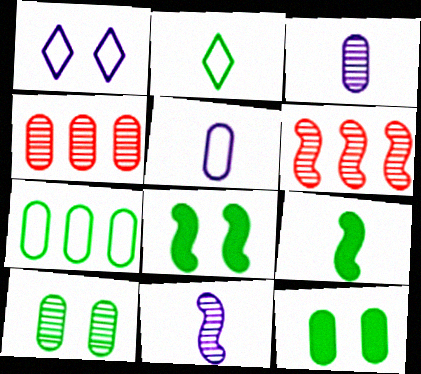[[1, 4, 9], 
[3, 4, 10], 
[4, 5, 12]]